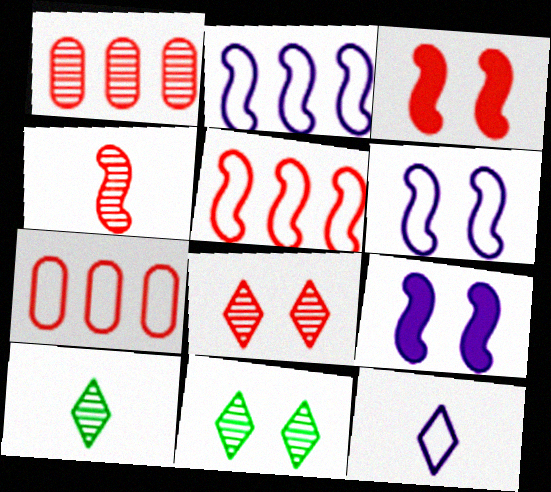[[1, 4, 8], 
[3, 4, 5], 
[7, 9, 10]]